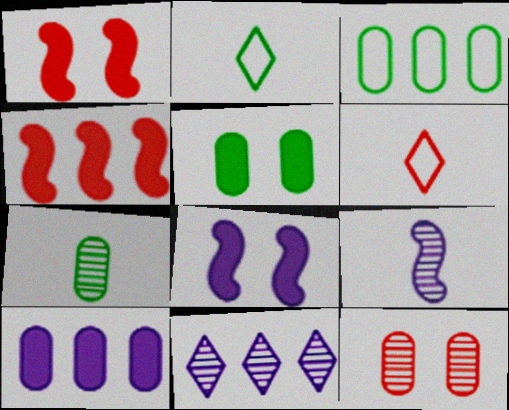[[3, 4, 11], 
[3, 5, 7], 
[4, 6, 12]]